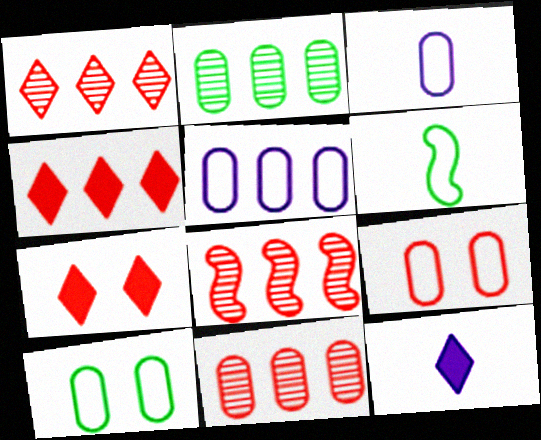[[1, 8, 11], 
[8, 10, 12]]